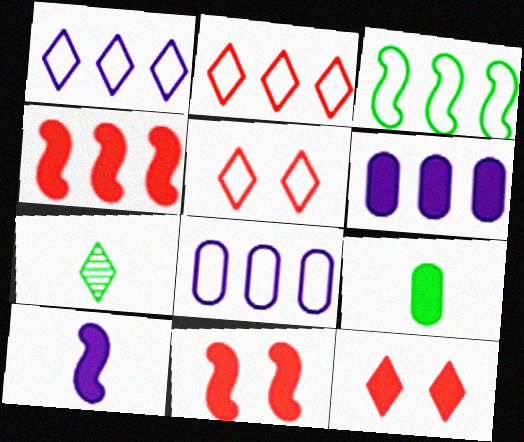[[1, 7, 12], 
[2, 3, 8], 
[7, 8, 11]]